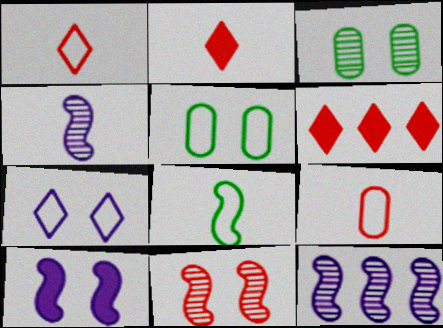[[2, 5, 12], 
[4, 5, 6], 
[6, 9, 11]]